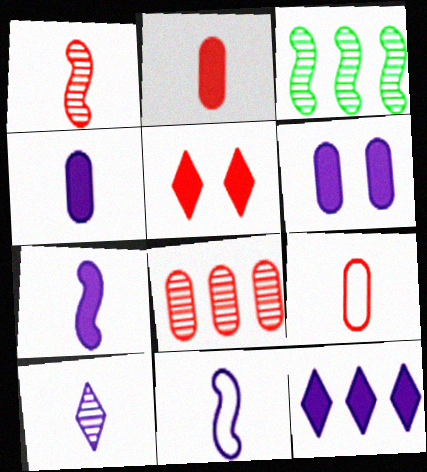[[4, 10, 11], 
[6, 7, 12]]